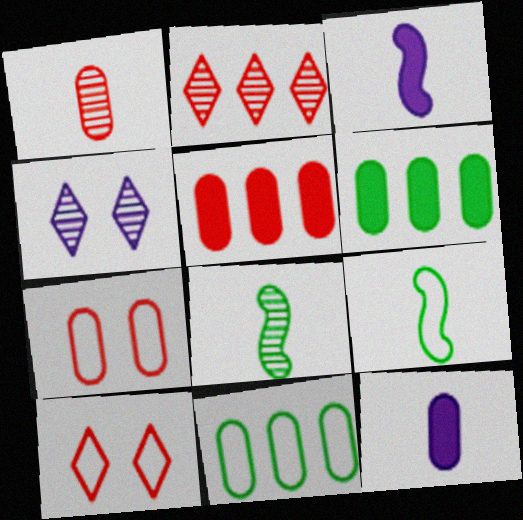[[1, 5, 7], 
[4, 5, 9]]